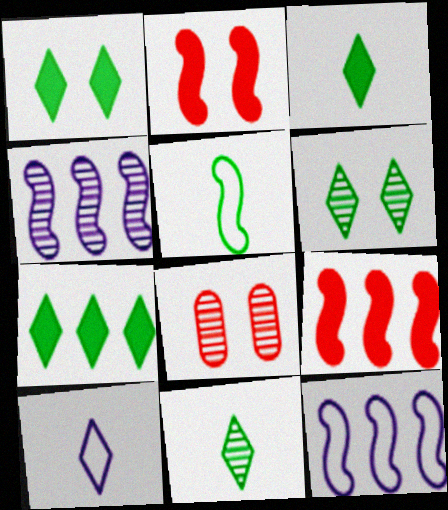[[1, 3, 7], 
[2, 4, 5], 
[3, 8, 12], 
[4, 8, 11]]